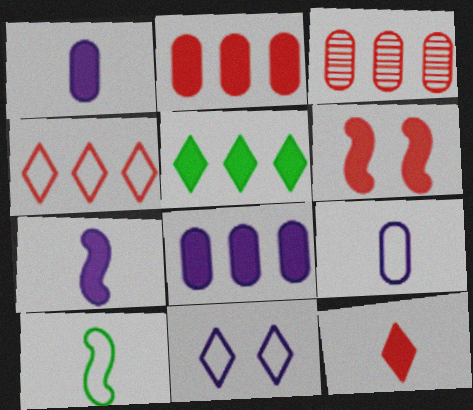[[1, 5, 6], 
[2, 6, 12]]